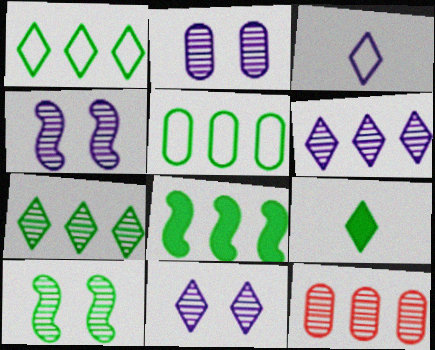[[2, 4, 11], 
[5, 7, 8], 
[5, 9, 10]]